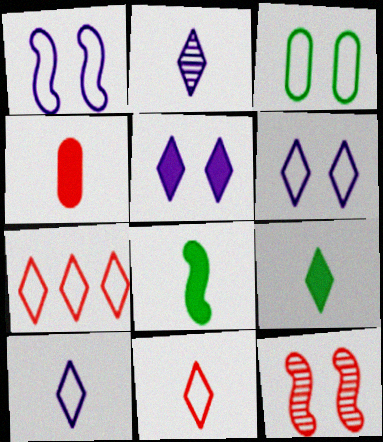[[2, 9, 11], 
[3, 5, 12], 
[4, 7, 12]]